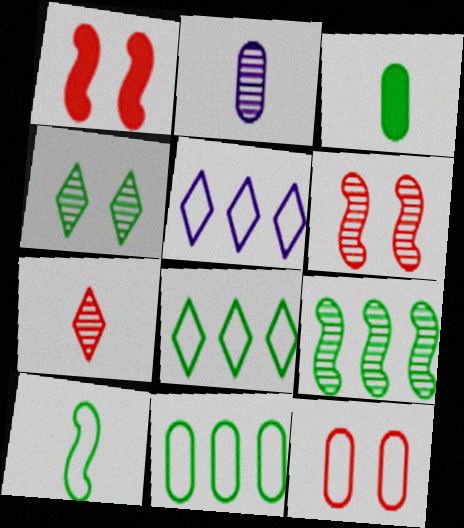[[1, 2, 8], 
[3, 5, 6], 
[5, 10, 12]]